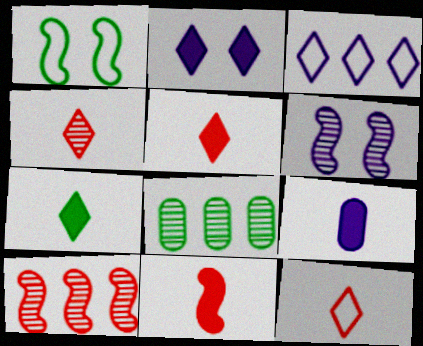[[1, 7, 8], 
[3, 6, 9], 
[4, 5, 12], 
[4, 6, 8], 
[7, 9, 11]]